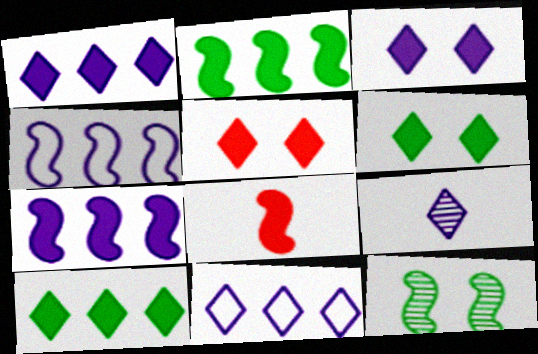[[3, 5, 6], 
[3, 9, 11], 
[4, 8, 12]]